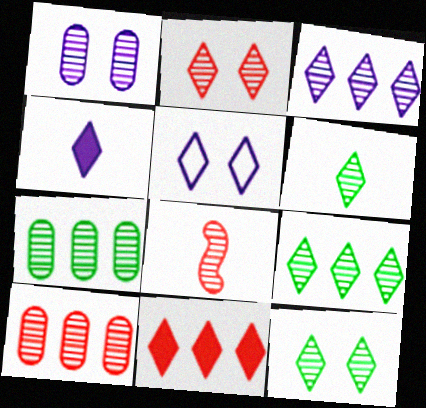[[1, 8, 9], 
[2, 3, 6], 
[2, 8, 10], 
[3, 4, 5], 
[5, 6, 11], 
[6, 9, 12]]